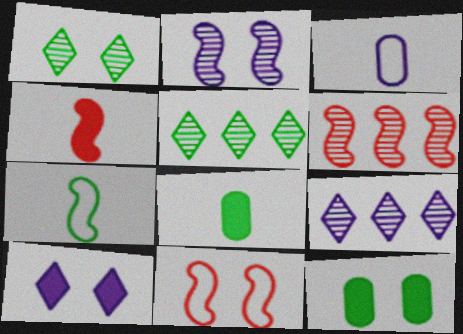[[4, 6, 11], 
[5, 7, 12], 
[8, 9, 11]]